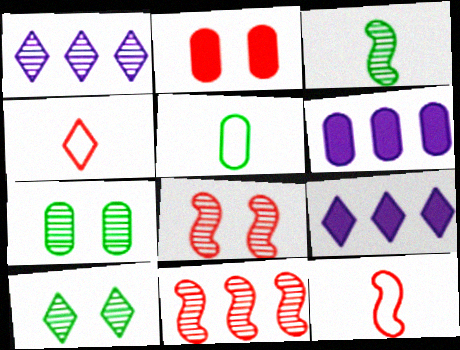[[2, 4, 11], 
[4, 9, 10], 
[5, 8, 9], 
[6, 10, 12], 
[7, 9, 12]]